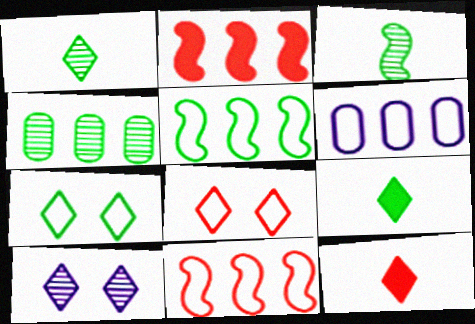[]